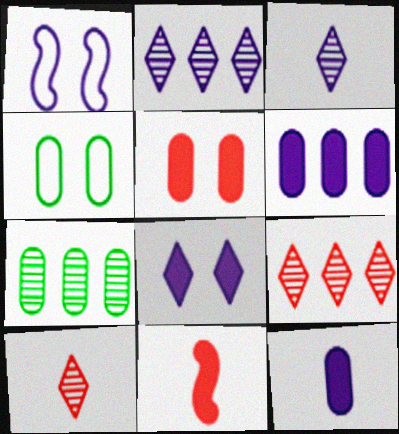[[1, 2, 12], 
[1, 3, 6], 
[2, 4, 11]]